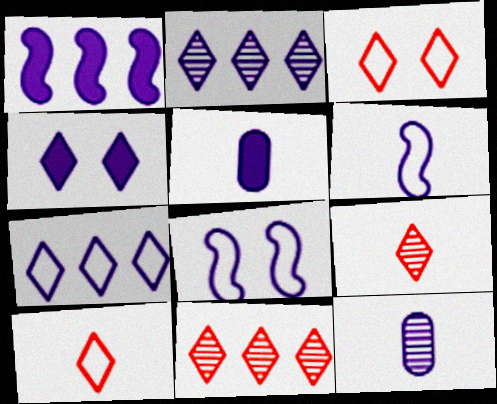[[1, 4, 5], 
[2, 5, 8]]